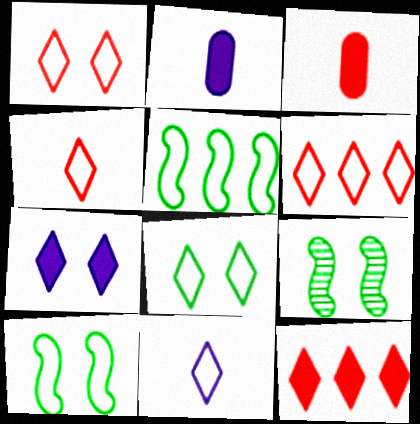[[1, 4, 6], 
[2, 6, 9], 
[6, 8, 11]]